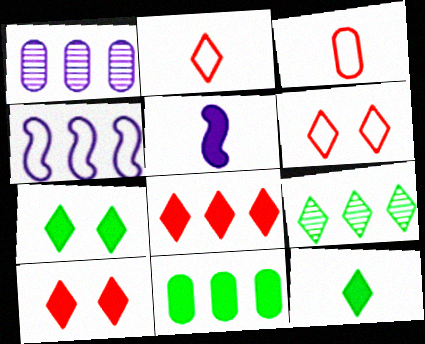[[5, 10, 11]]